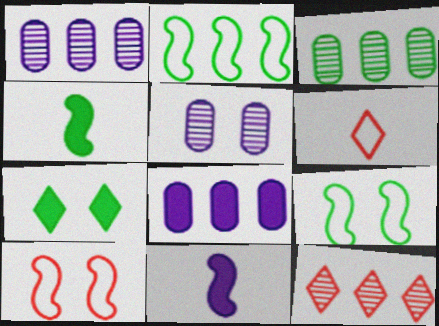[[2, 8, 12], 
[5, 7, 10]]